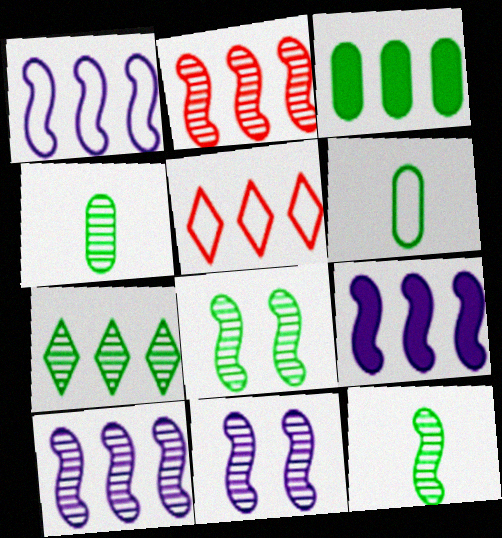[[1, 9, 10], 
[2, 11, 12], 
[3, 5, 10], 
[4, 7, 8]]